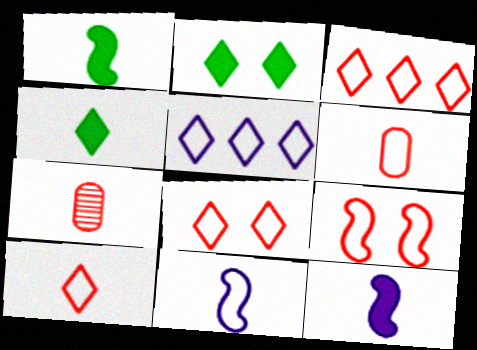[[3, 6, 9], 
[3, 8, 10], 
[4, 7, 11]]